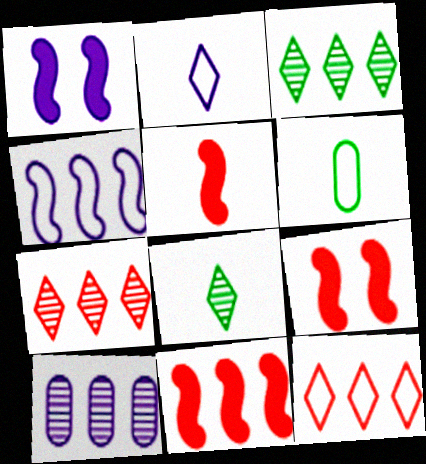[[1, 2, 10], 
[1, 6, 7], 
[5, 9, 11]]